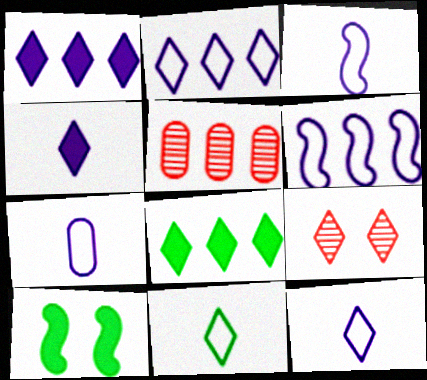[[1, 9, 11], 
[3, 7, 12], 
[5, 6, 8], 
[5, 10, 12], 
[8, 9, 12]]